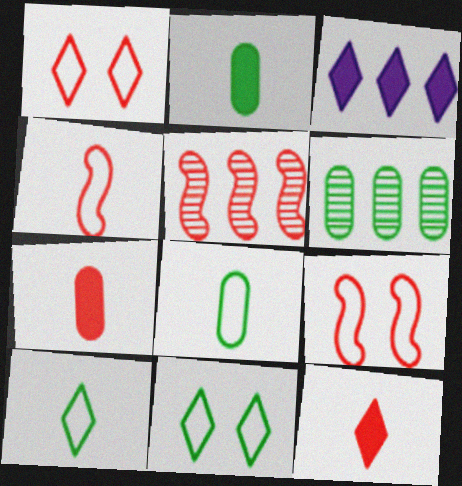[[1, 5, 7]]